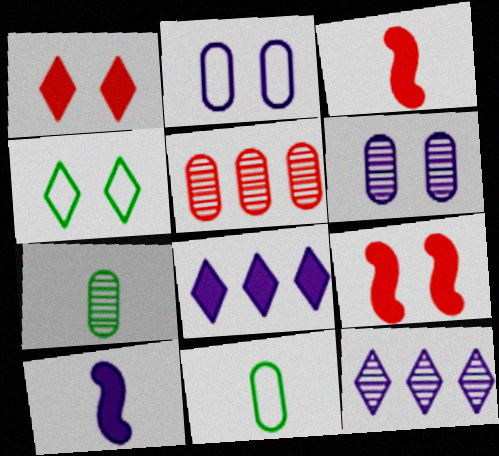[[2, 10, 12], 
[4, 5, 10], 
[4, 6, 9], 
[5, 6, 7], 
[9, 11, 12]]